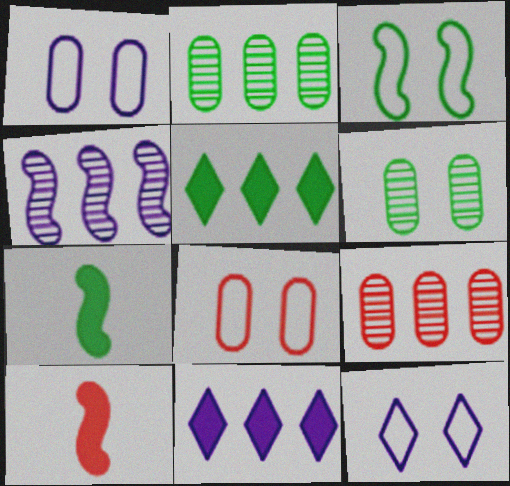[[2, 10, 12], 
[3, 4, 10], 
[3, 8, 12], 
[7, 9, 12]]